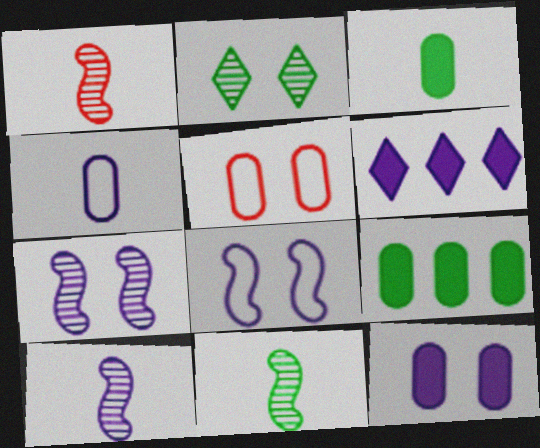[[1, 10, 11], 
[4, 6, 7], 
[5, 6, 11]]